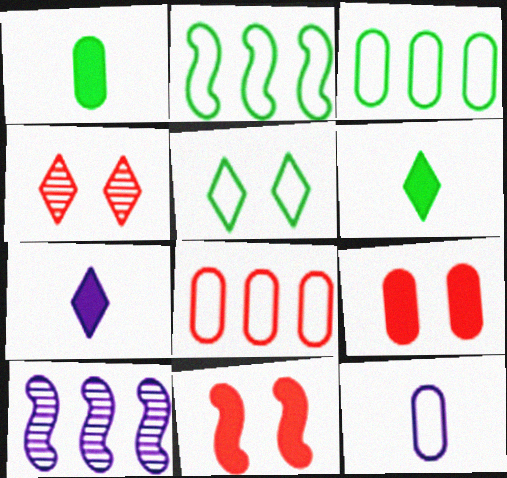[]